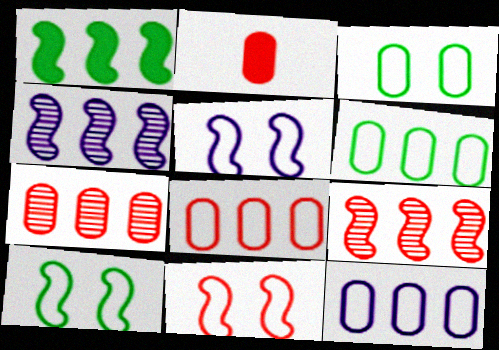[[5, 10, 11], 
[6, 8, 12]]